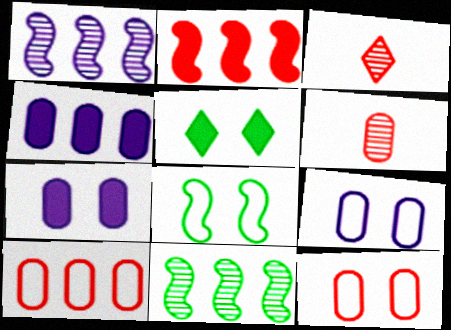[[2, 3, 12], 
[3, 4, 8]]